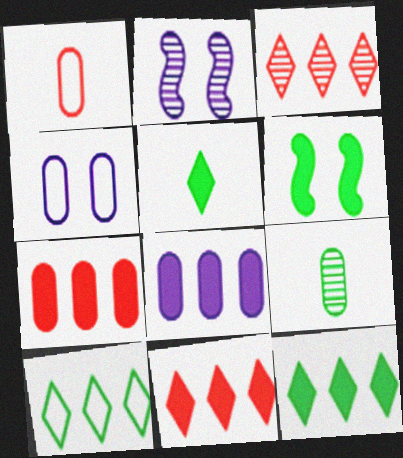[[1, 2, 12], 
[2, 3, 9], 
[4, 7, 9], 
[6, 9, 10]]